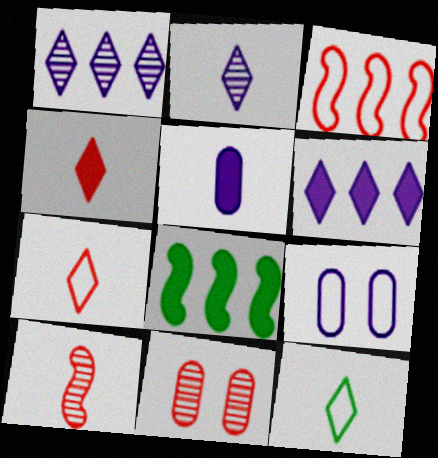[[2, 4, 12], 
[3, 4, 11], 
[3, 9, 12], 
[5, 10, 12]]